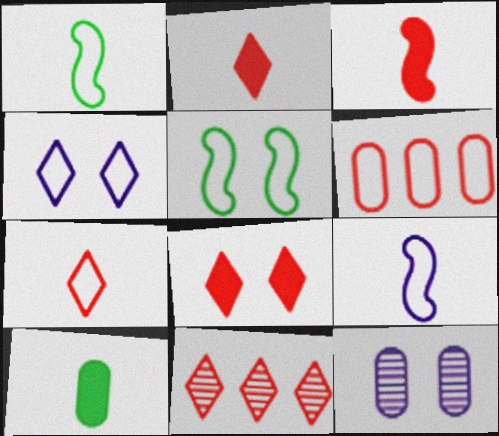[[1, 4, 6], 
[5, 8, 12], 
[6, 10, 12], 
[7, 8, 11]]